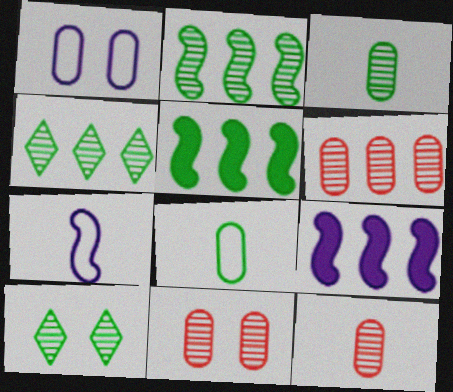[[2, 3, 10], 
[5, 8, 10], 
[6, 11, 12]]